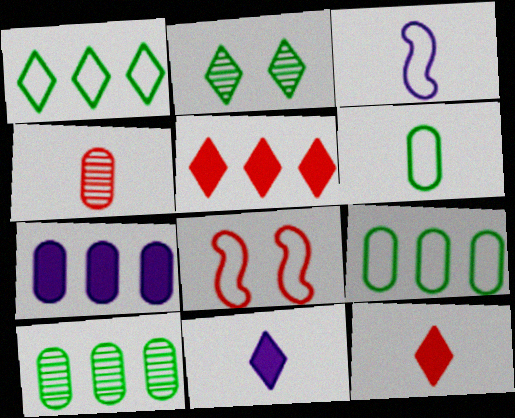[[4, 5, 8], 
[8, 10, 11]]